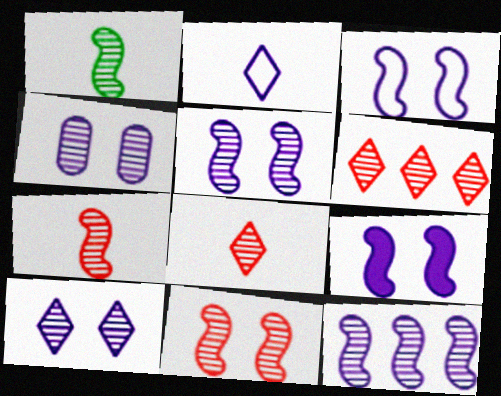[[1, 4, 6], 
[1, 11, 12], 
[3, 5, 9], 
[4, 5, 10]]